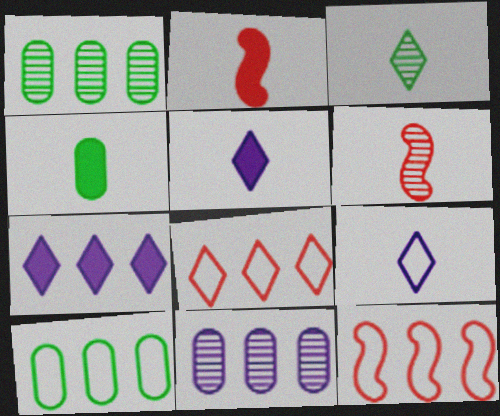[[1, 7, 12], 
[2, 4, 5], 
[4, 6, 9]]